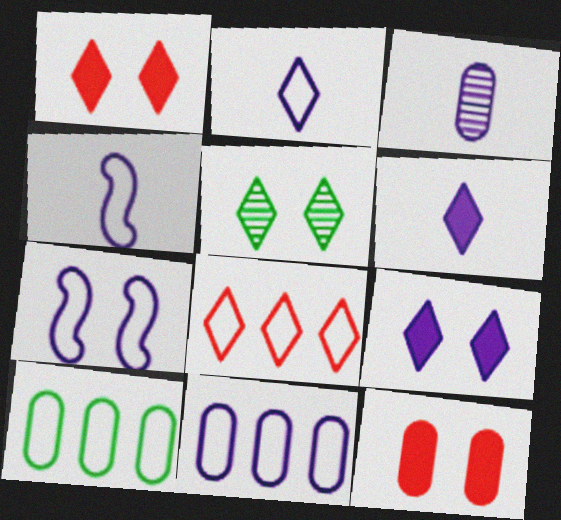[[2, 7, 11], 
[3, 4, 6], 
[3, 10, 12], 
[5, 6, 8], 
[5, 7, 12]]